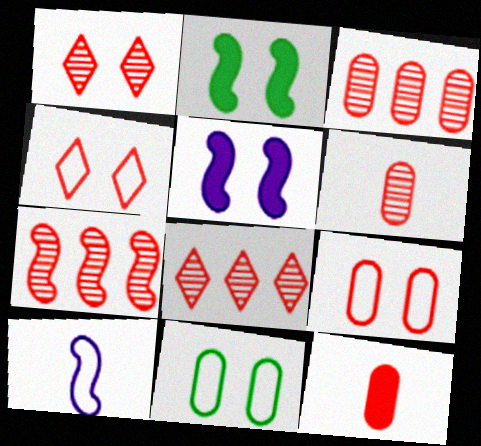[[1, 5, 11], 
[1, 6, 7], 
[2, 7, 10], 
[3, 7, 8], 
[3, 9, 12], 
[4, 7, 12]]